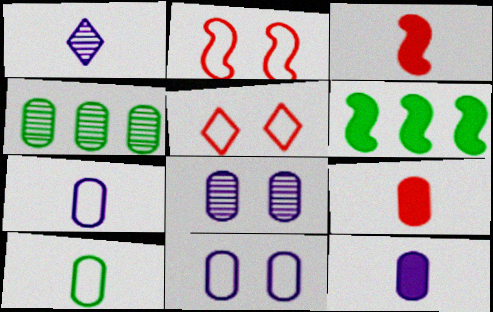[[1, 3, 10], 
[4, 9, 11]]